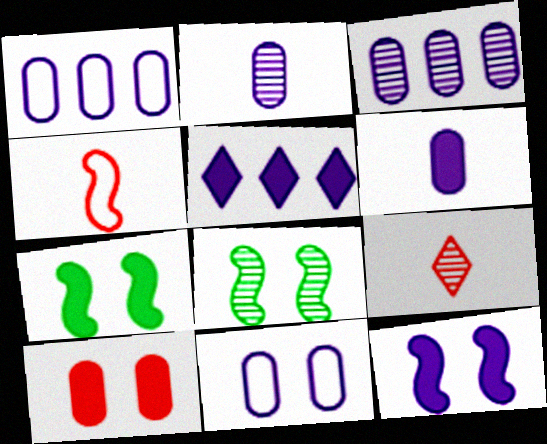[[1, 7, 9], 
[3, 6, 11], 
[3, 8, 9], 
[5, 6, 12]]